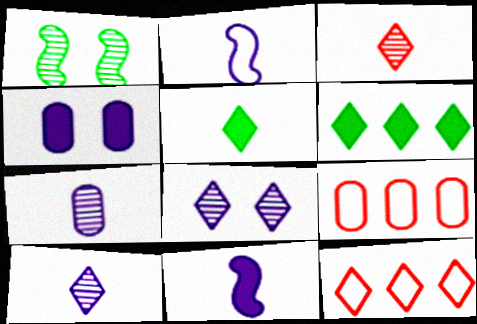[[5, 8, 12]]